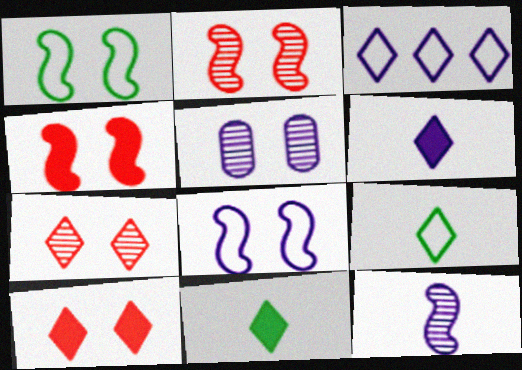[[1, 5, 10], 
[3, 7, 11]]